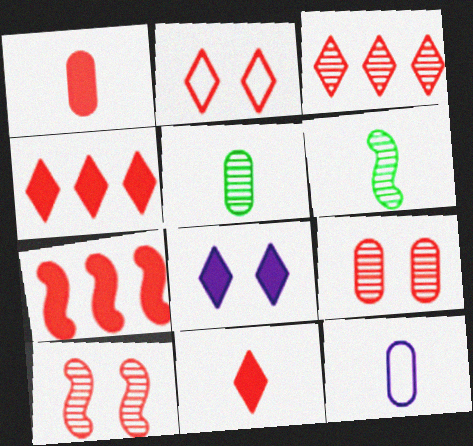[[1, 5, 12], 
[2, 3, 11], 
[6, 11, 12]]